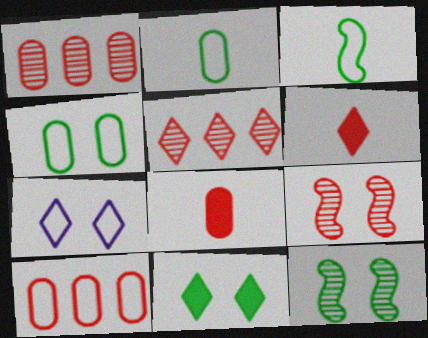[[3, 7, 10], 
[4, 11, 12], 
[6, 9, 10]]